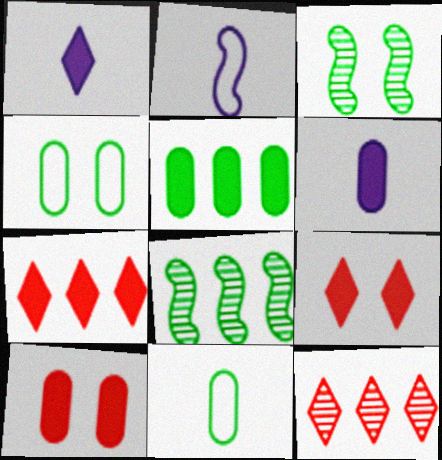[[5, 6, 10]]